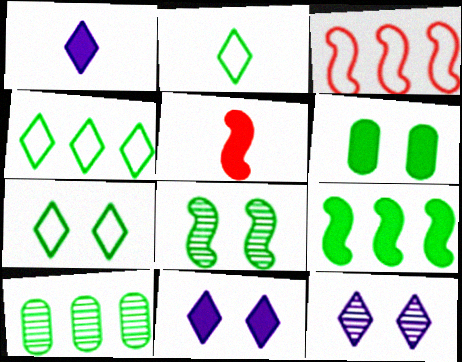[[2, 4, 7], 
[4, 9, 10], 
[6, 7, 8]]